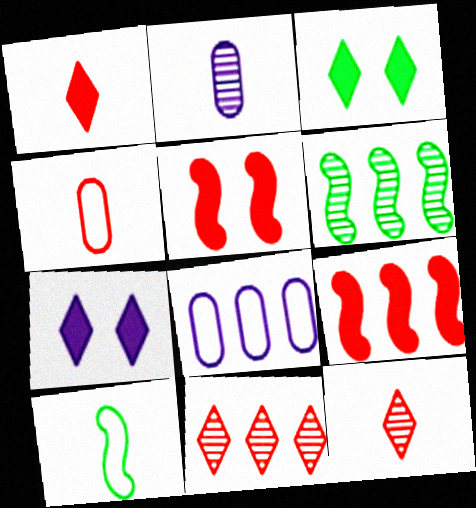[[1, 2, 10], 
[4, 5, 11], 
[4, 6, 7]]